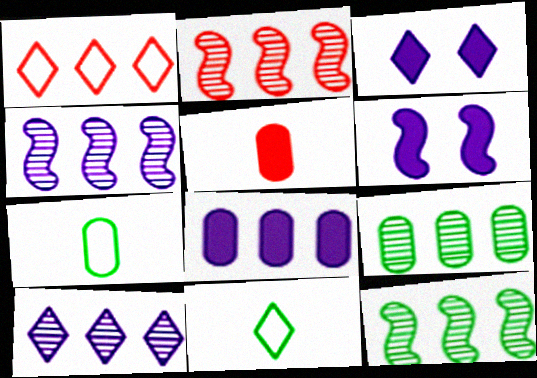[[1, 8, 12], 
[2, 3, 7], 
[2, 4, 12], 
[2, 9, 10]]